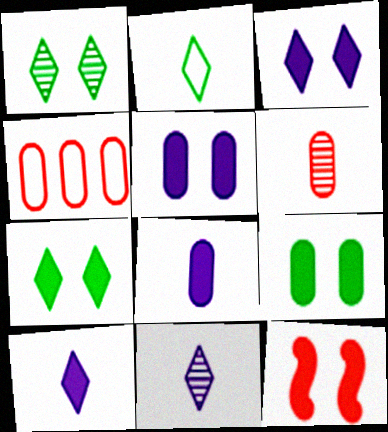[[3, 9, 12], 
[5, 7, 12]]